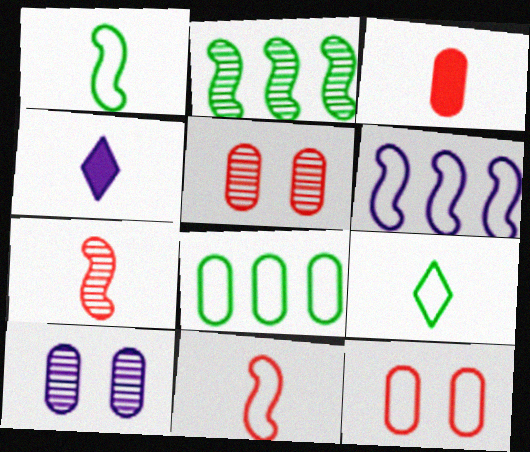[[2, 4, 12], 
[3, 8, 10], 
[4, 6, 10], 
[6, 9, 12]]